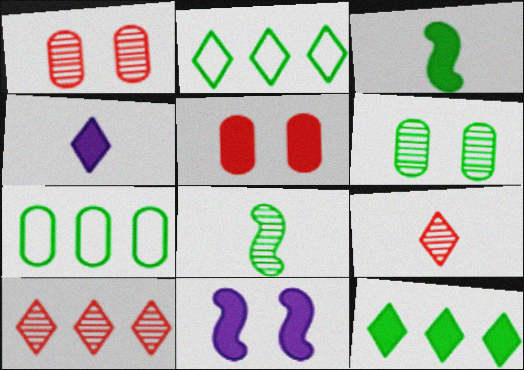[[2, 3, 6], 
[7, 9, 11]]